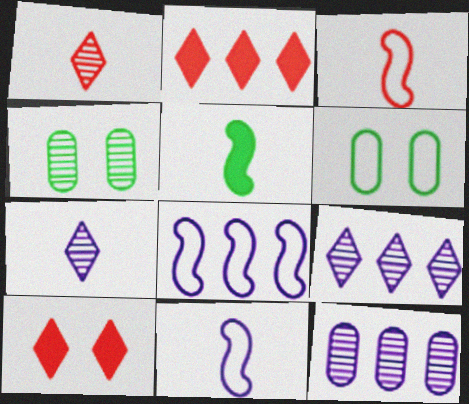[[2, 4, 11]]